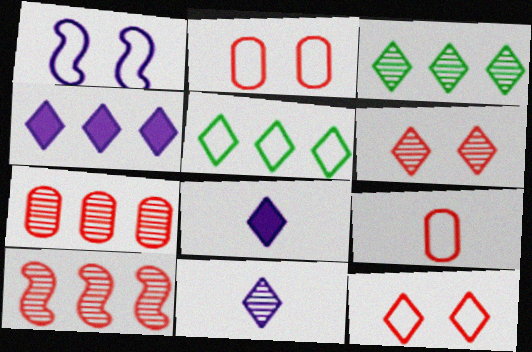[[1, 5, 9], 
[3, 6, 11], 
[3, 8, 12], 
[5, 6, 8]]